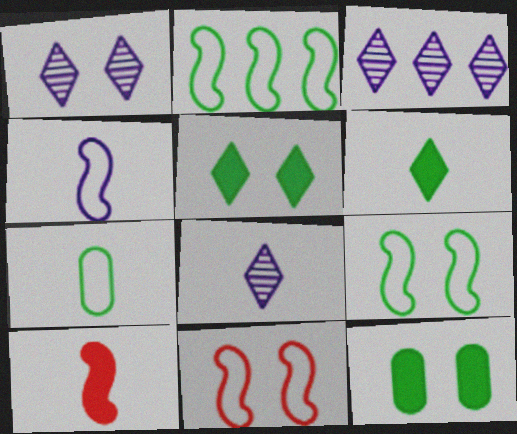[[1, 3, 8], 
[1, 11, 12], 
[2, 4, 11], 
[7, 8, 10]]